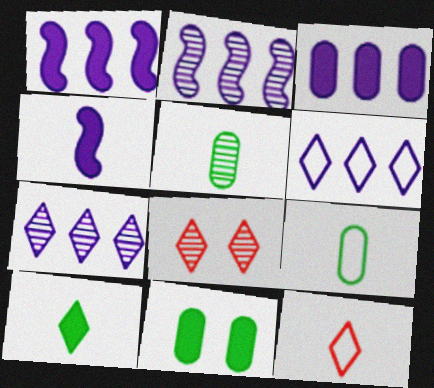[[1, 8, 9], 
[2, 3, 6], 
[2, 5, 8], 
[2, 11, 12], 
[4, 5, 12], 
[6, 8, 10]]